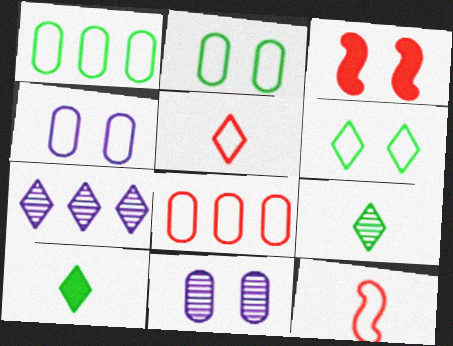[[3, 6, 11]]